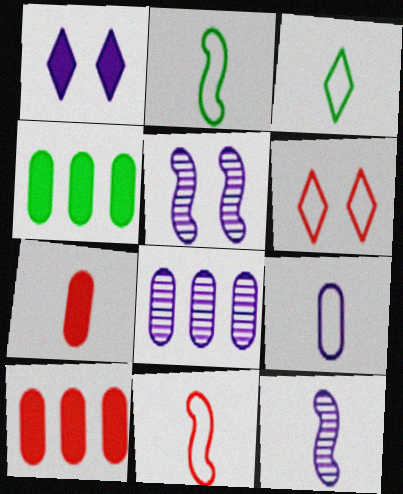[[3, 5, 10], 
[3, 7, 12], 
[3, 9, 11], 
[4, 6, 12]]